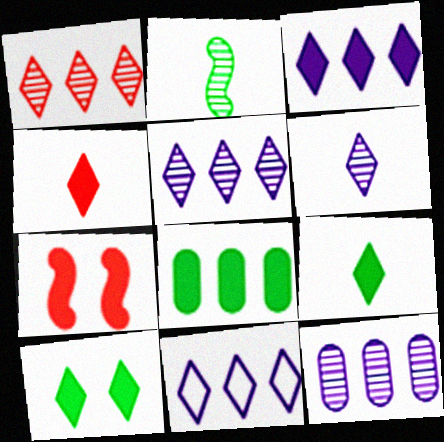[[3, 4, 10], 
[3, 5, 11]]